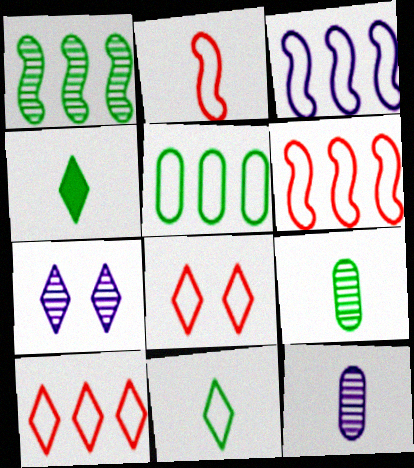[[2, 4, 12], 
[3, 5, 10], 
[4, 7, 10]]